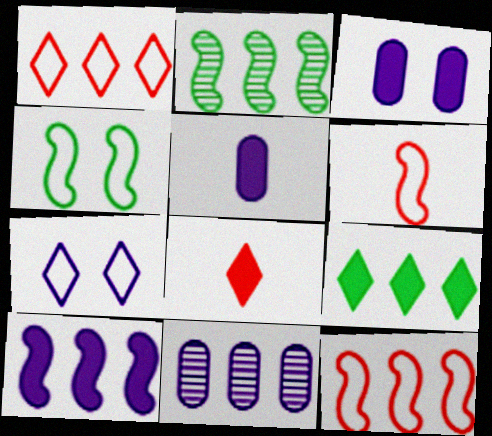[[2, 10, 12], 
[4, 8, 11], 
[9, 11, 12]]